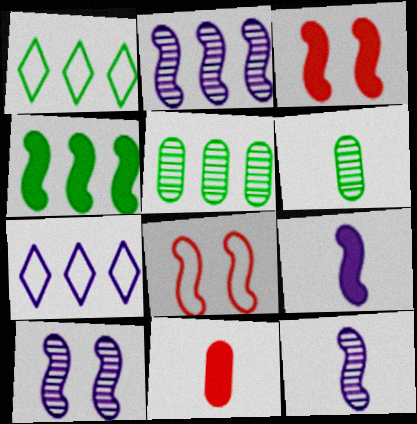[[1, 4, 5], 
[1, 10, 11], 
[2, 10, 12], 
[3, 4, 9], 
[3, 6, 7], 
[4, 8, 12]]